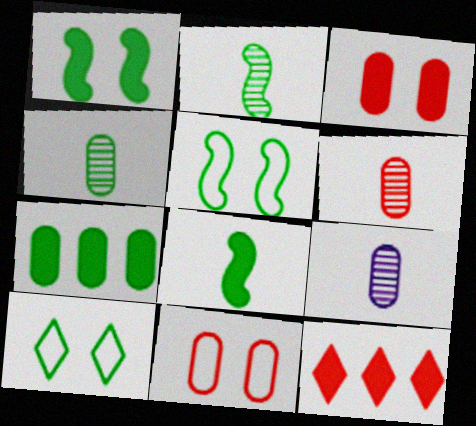[[2, 7, 10], 
[4, 6, 9], 
[5, 9, 12], 
[7, 9, 11]]